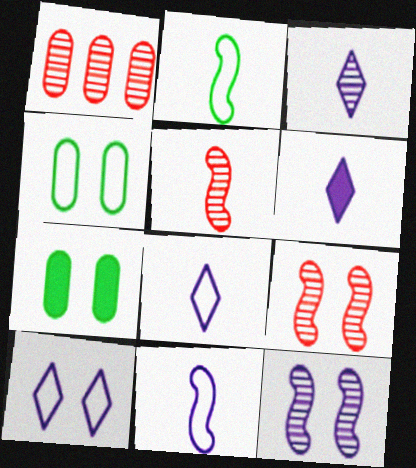[[3, 6, 8], 
[7, 9, 10]]